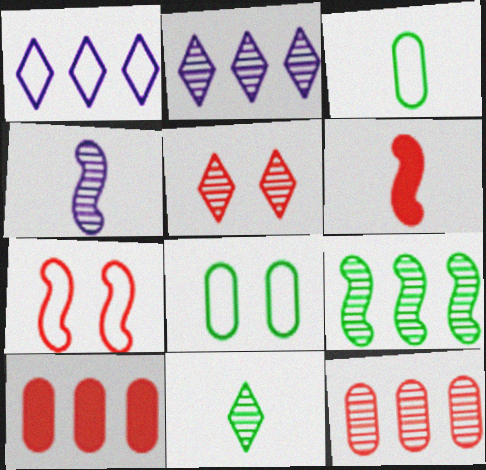[[1, 3, 7], 
[1, 9, 10], 
[2, 5, 11], 
[2, 6, 8], 
[2, 9, 12]]